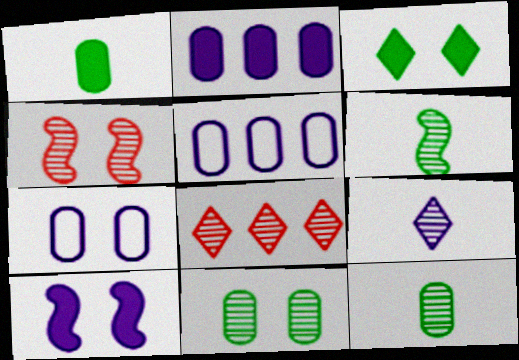[[3, 4, 7], 
[5, 9, 10]]